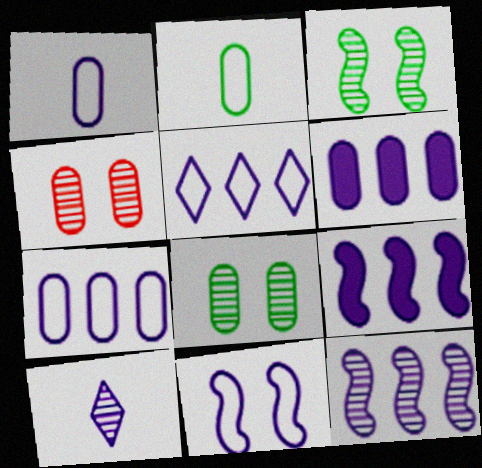[[1, 5, 11], 
[2, 4, 6], 
[5, 6, 12], 
[6, 10, 11]]